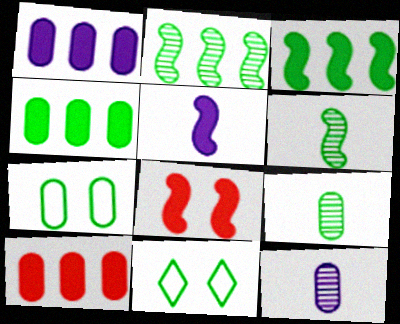[[1, 4, 10], 
[3, 5, 8], 
[3, 9, 11], 
[4, 6, 11], 
[4, 7, 9], 
[7, 10, 12]]